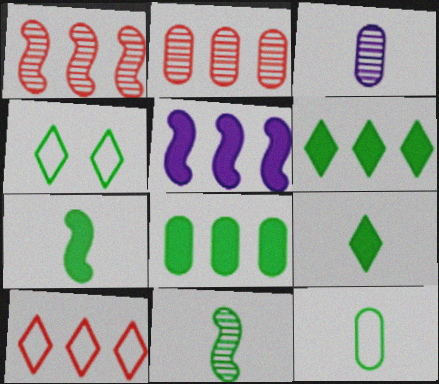[[4, 8, 11], 
[9, 11, 12]]